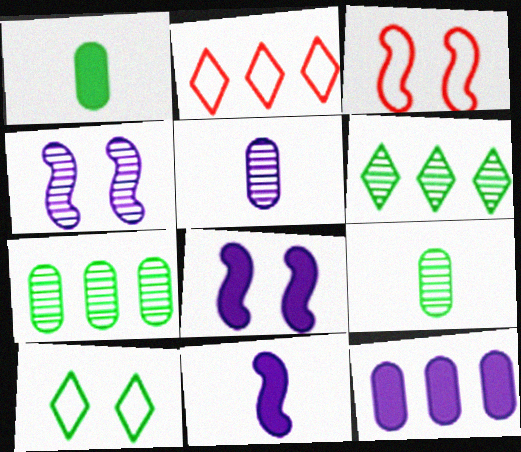[[1, 2, 4], 
[2, 8, 9]]